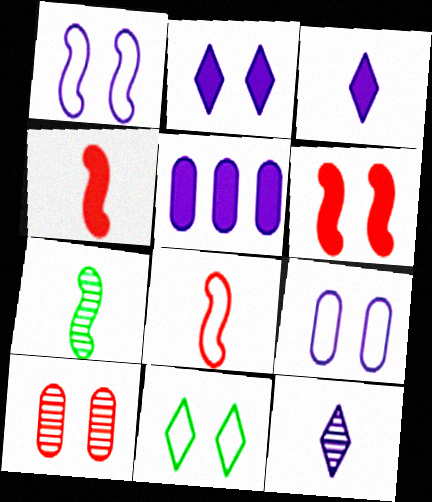[[1, 5, 12]]